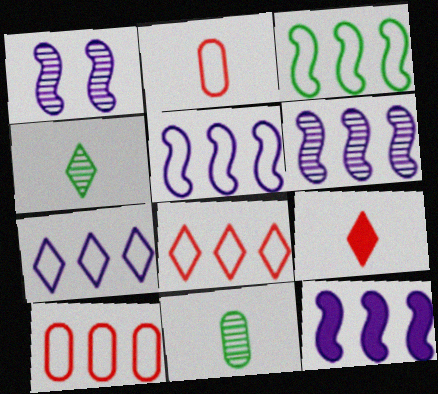[[3, 7, 10], 
[5, 6, 12]]